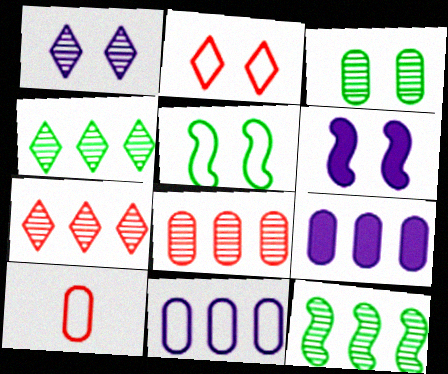[[2, 3, 6], 
[3, 9, 10], 
[4, 6, 10]]